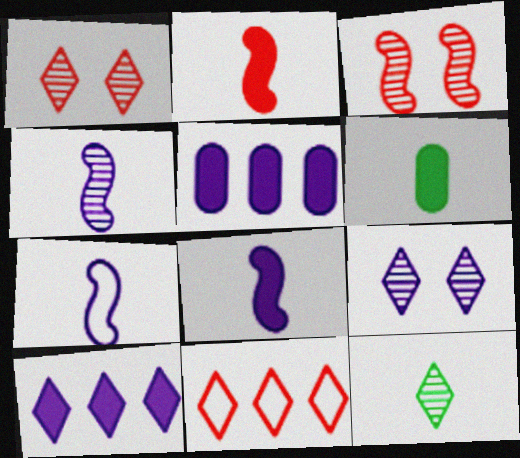[[4, 7, 8], 
[5, 7, 9]]